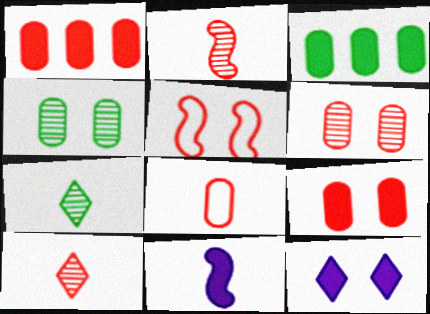[[1, 5, 10], 
[1, 6, 8], 
[4, 5, 12], 
[7, 8, 11]]